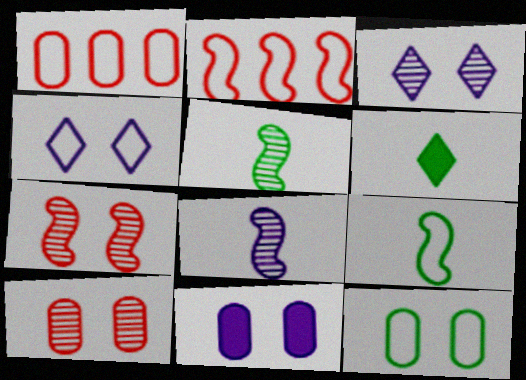[[1, 4, 9], 
[10, 11, 12]]